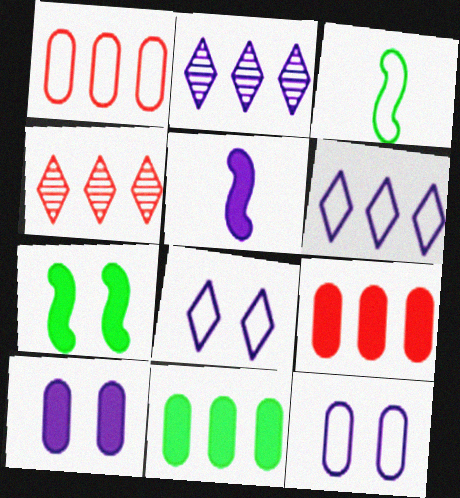[[1, 3, 8], 
[2, 5, 12], 
[3, 4, 10]]